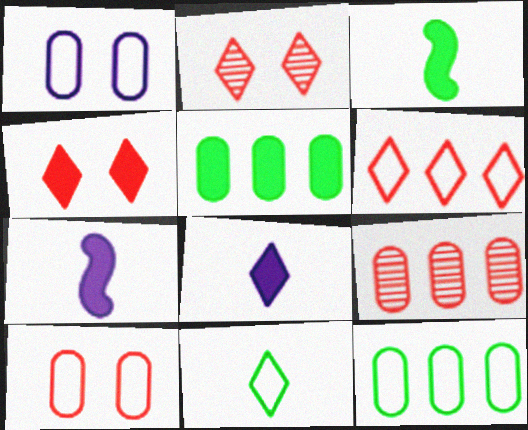[[2, 7, 12], 
[4, 5, 7]]